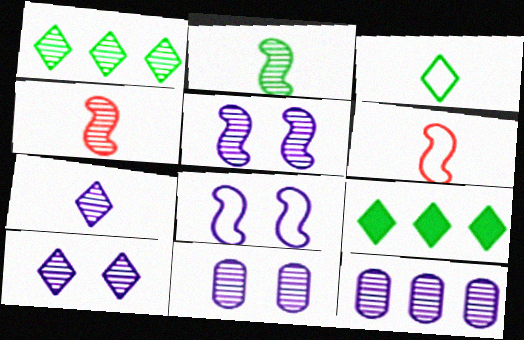[[1, 4, 11], 
[5, 7, 12], 
[5, 10, 11], 
[6, 9, 11]]